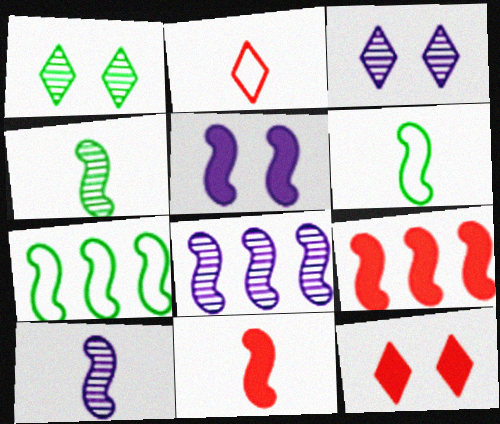[[6, 10, 11], 
[7, 8, 9]]